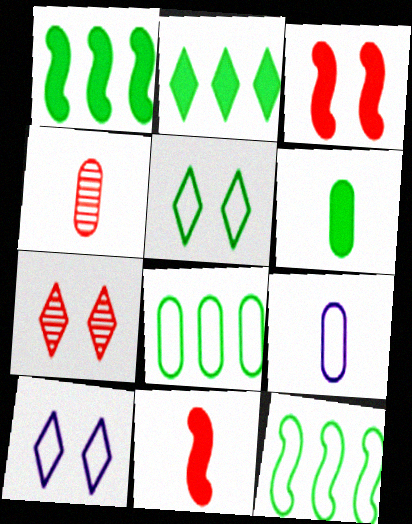[[1, 4, 10], 
[1, 7, 9], 
[4, 6, 9]]